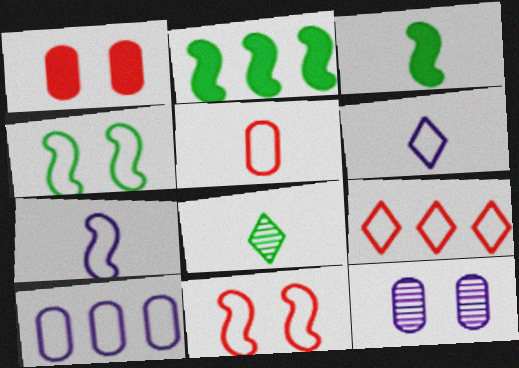[[3, 9, 12], 
[5, 9, 11]]